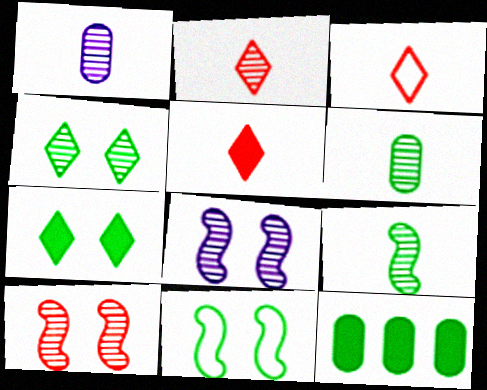[[1, 2, 9], 
[2, 3, 5], 
[3, 8, 12]]